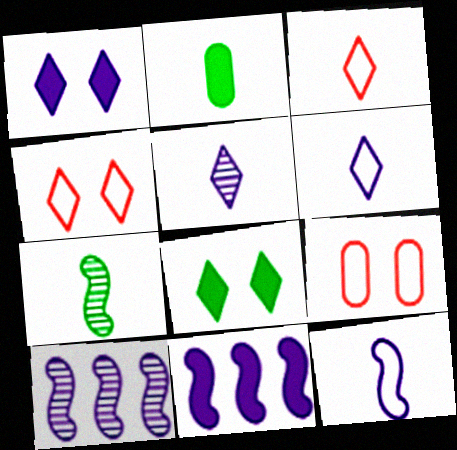[[2, 4, 10]]